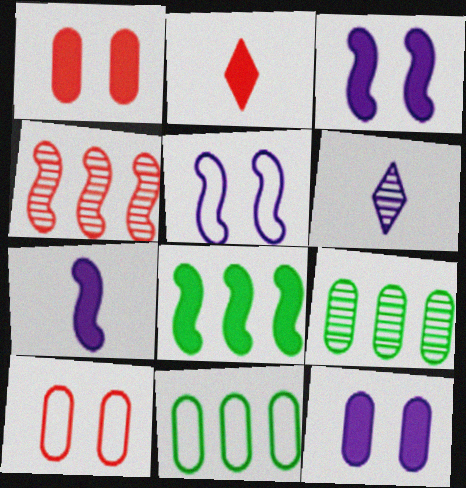[[2, 4, 10], 
[2, 5, 9], 
[2, 8, 12], 
[6, 8, 10]]